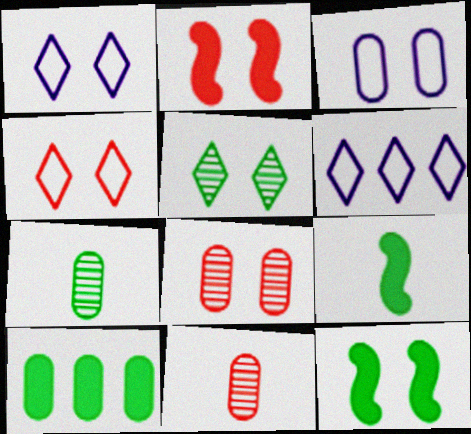[[1, 8, 12], 
[2, 3, 5], 
[2, 4, 8], 
[2, 6, 7], 
[3, 10, 11], 
[6, 8, 9], 
[6, 11, 12]]